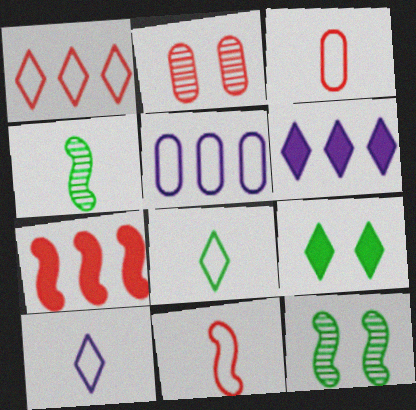[[3, 6, 12]]